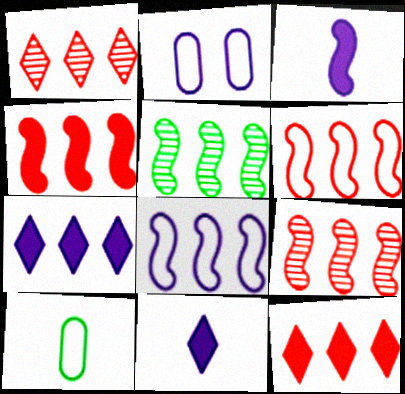[[4, 5, 8], 
[4, 6, 9]]